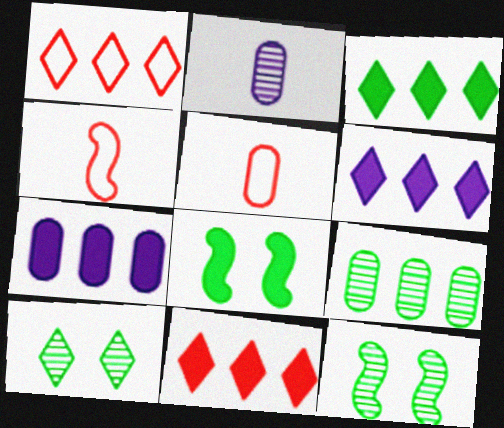[[1, 2, 8], 
[3, 6, 11], 
[4, 7, 10], 
[5, 6, 12]]